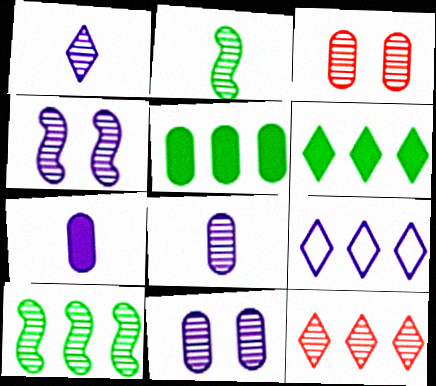[[1, 3, 10], 
[2, 11, 12], 
[4, 7, 9], 
[6, 9, 12]]